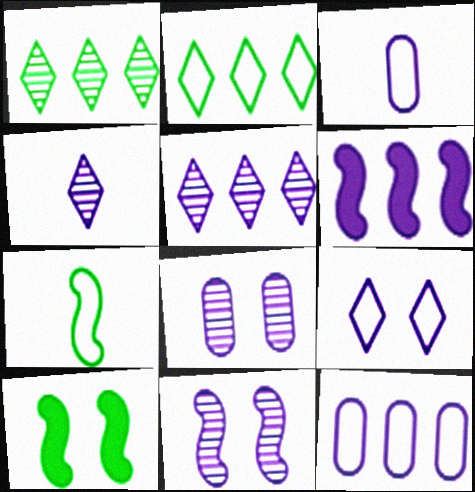[[5, 6, 12]]